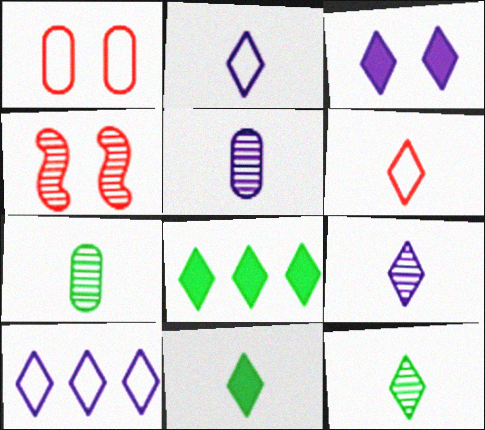[[3, 9, 10], 
[6, 9, 11]]